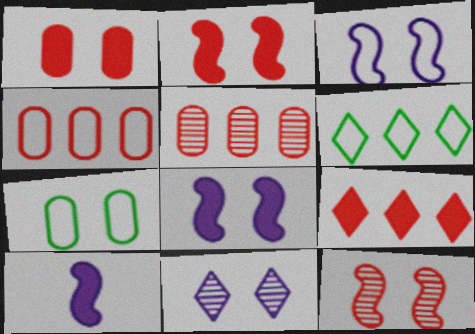[[2, 7, 11]]